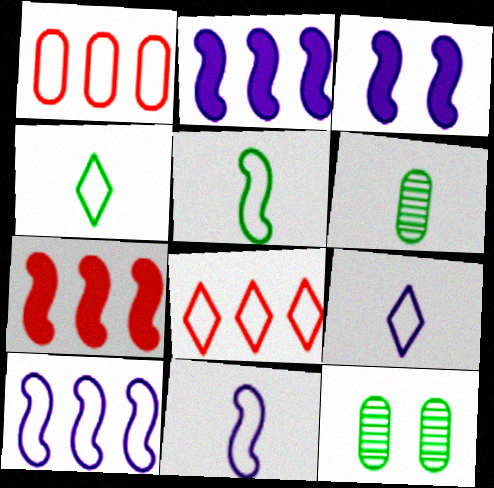[[3, 6, 8], 
[7, 9, 12]]